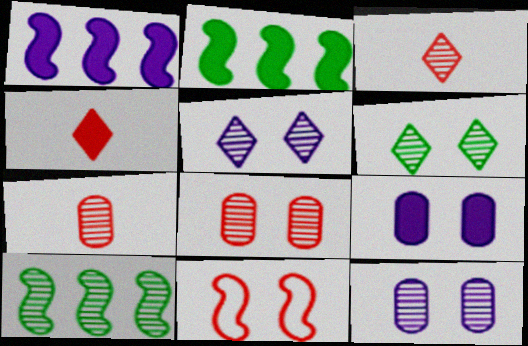[[2, 4, 9], 
[3, 10, 12], 
[5, 7, 10], 
[6, 9, 11]]